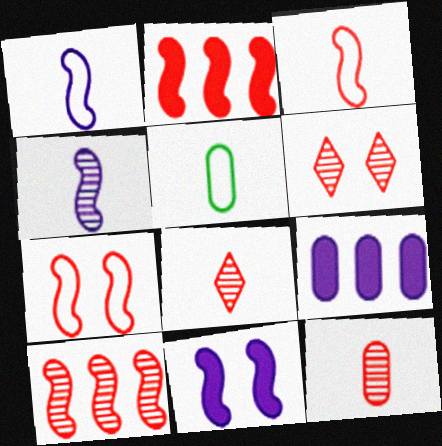[[6, 10, 12]]